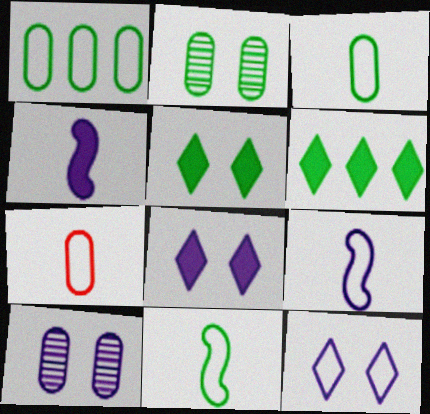[[2, 6, 11]]